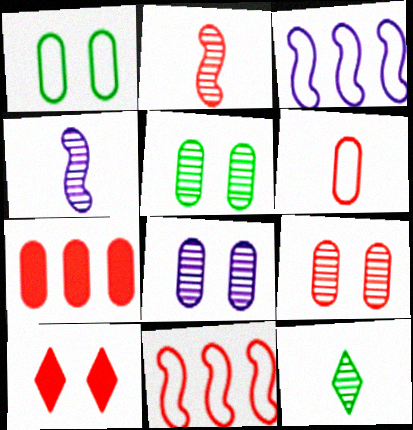[[5, 8, 9], 
[6, 7, 9]]